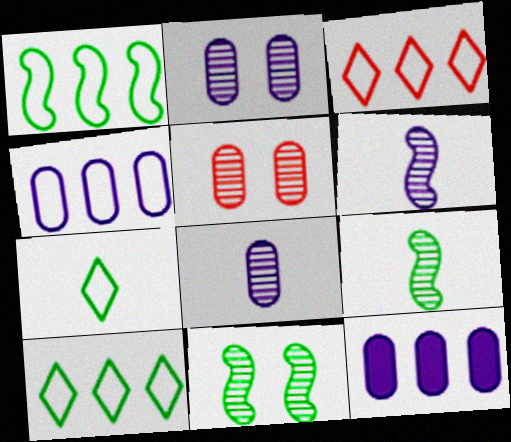[[1, 3, 4]]